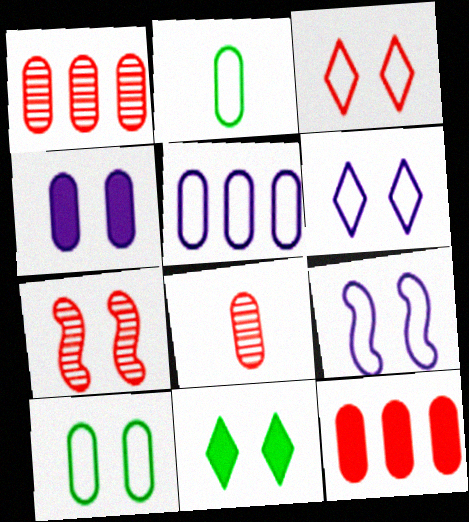[[1, 2, 4], 
[3, 9, 10]]